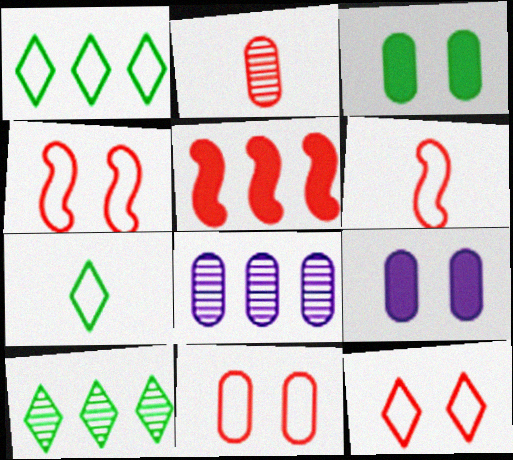[[1, 5, 8], 
[2, 5, 12], 
[4, 11, 12], 
[6, 9, 10]]